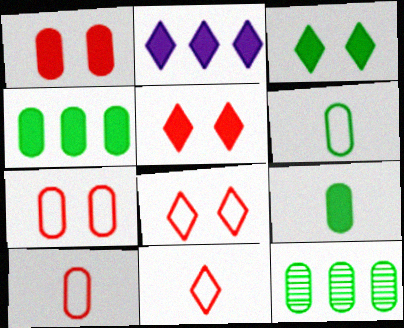[]